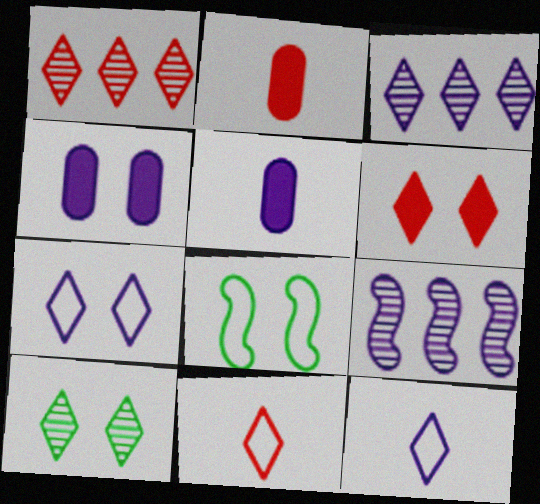[[1, 5, 8], 
[1, 6, 11], 
[2, 3, 8], 
[4, 9, 12], 
[5, 7, 9], 
[6, 7, 10]]